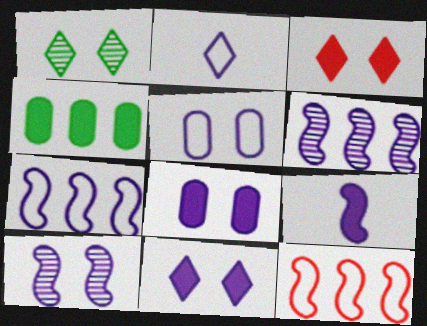[[2, 5, 7], 
[2, 6, 8], 
[3, 4, 9], 
[5, 10, 11], 
[7, 9, 10]]